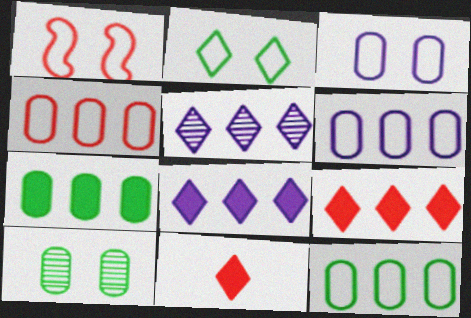[[1, 2, 3], 
[2, 5, 11], 
[4, 6, 12]]